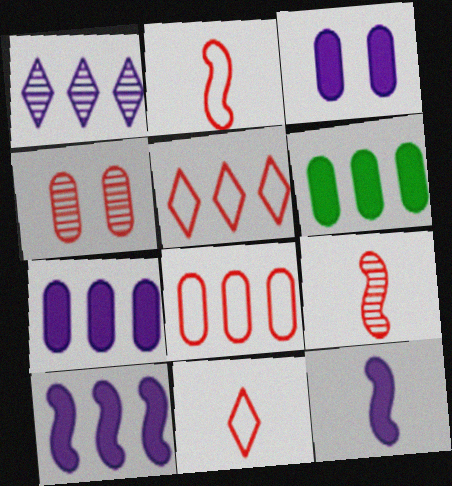[]